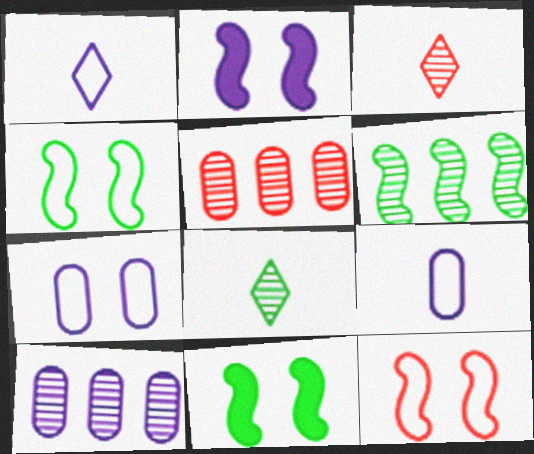[[1, 2, 10], 
[1, 5, 11]]